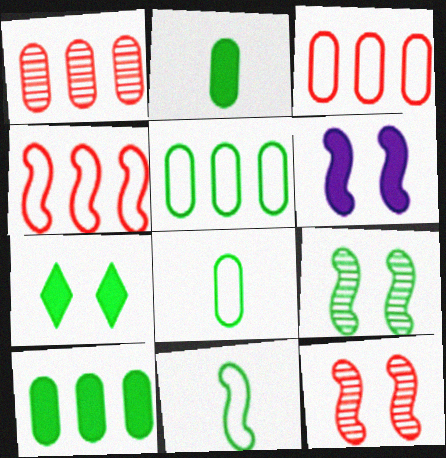[]